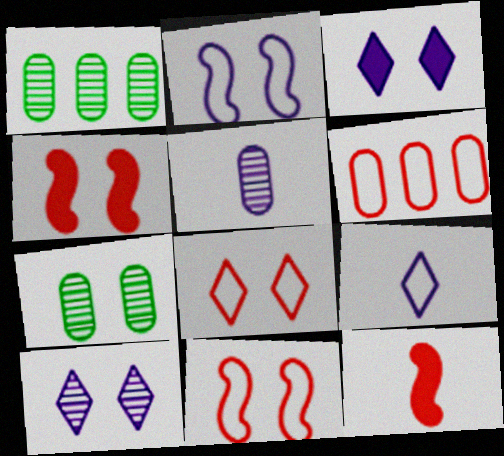[[1, 4, 9], 
[3, 7, 11]]